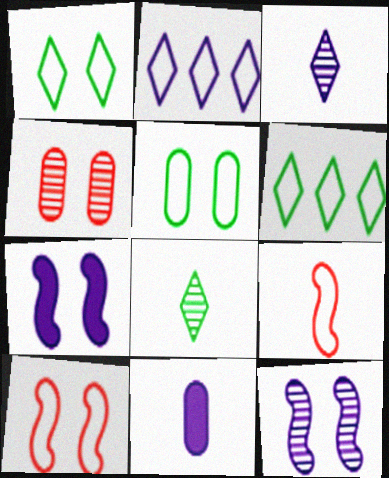[[1, 4, 7], 
[2, 5, 9], 
[2, 11, 12], 
[8, 9, 11]]